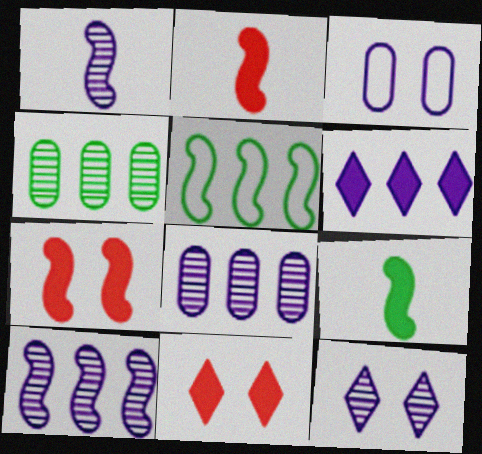[[1, 3, 6], 
[1, 5, 7], 
[1, 8, 12]]